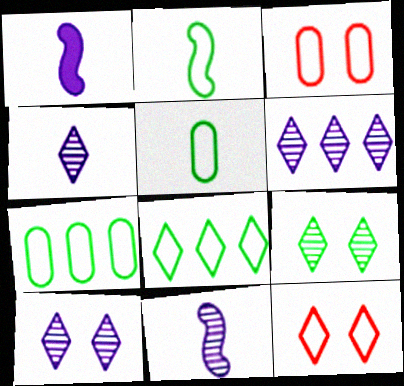[[4, 6, 10]]